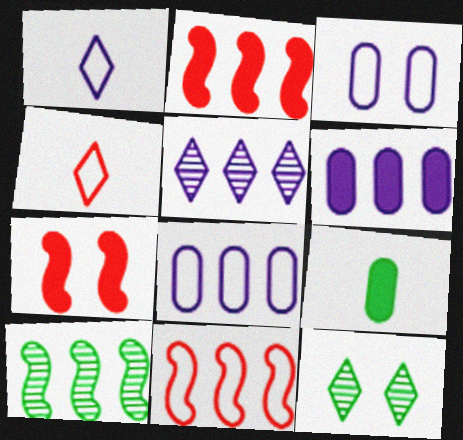[[3, 7, 12]]